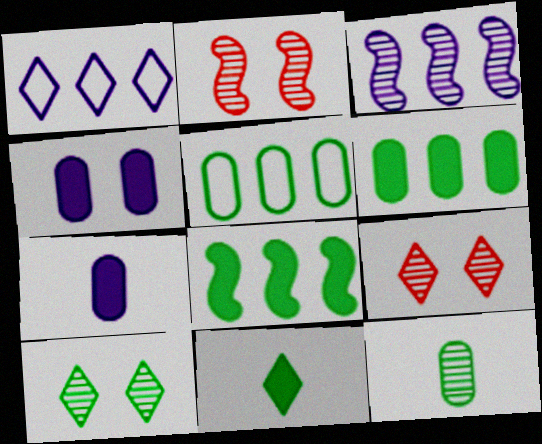[[1, 9, 11], 
[3, 9, 12]]